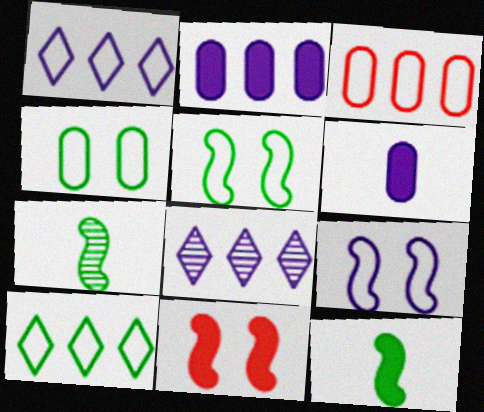[[6, 8, 9]]